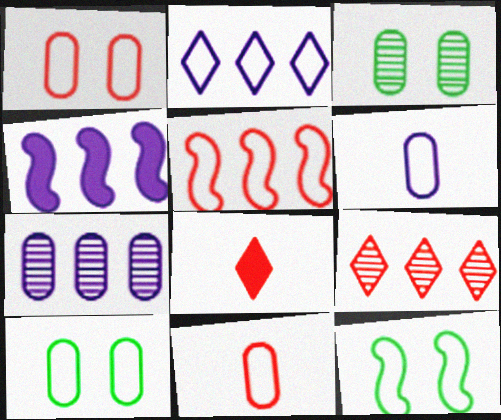[[2, 4, 7], 
[2, 11, 12], 
[7, 8, 12]]